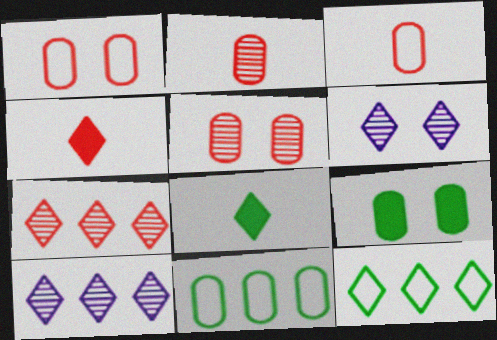[[4, 6, 12]]